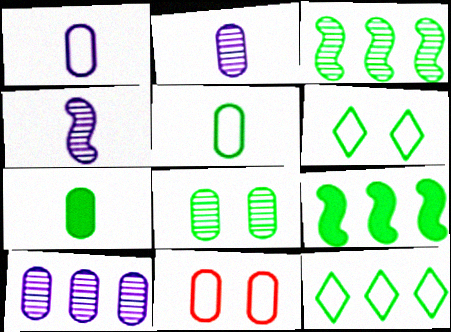[[3, 6, 7], 
[7, 10, 11]]